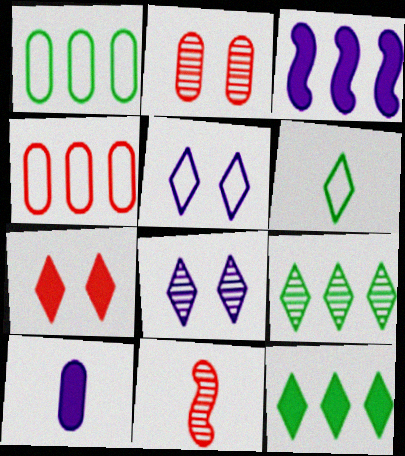[[1, 2, 10], 
[2, 3, 6], 
[3, 4, 9], 
[4, 7, 11], 
[6, 10, 11]]